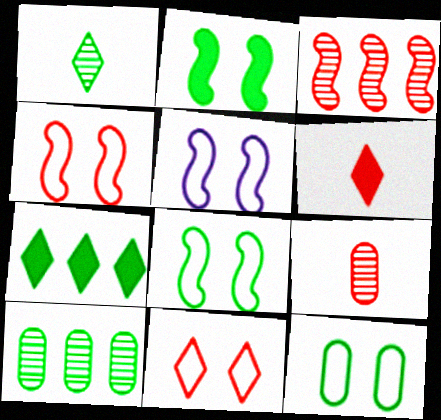[[4, 5, 8], 
[5, 6, 10], 
[5, 7, 9], 
[5, 11, 12]]